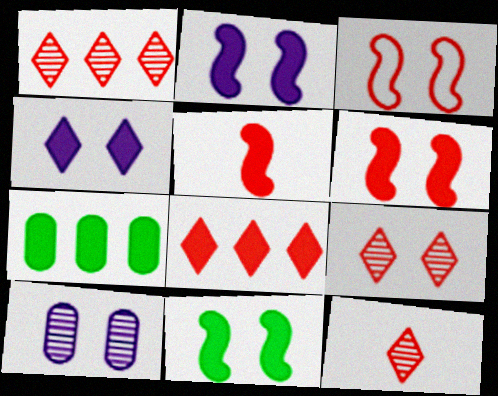[[1, 9, 12], 
[2, 6, 11], 
[4, 5, 7]]